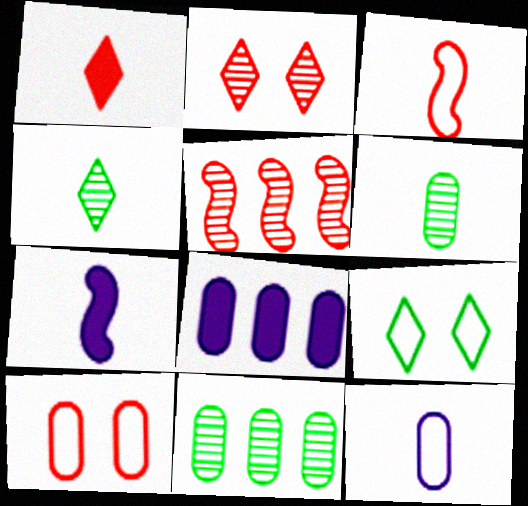[[1, 5, 10], 
[6, 8, 10]]